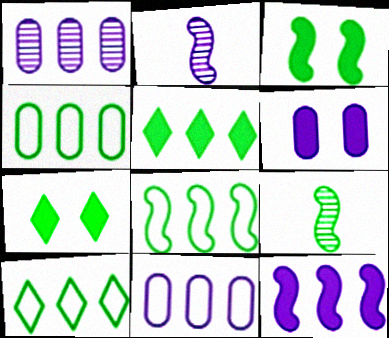[[3, 8, 9], 
[4, 7, 9], 
[4, 8, 10]]